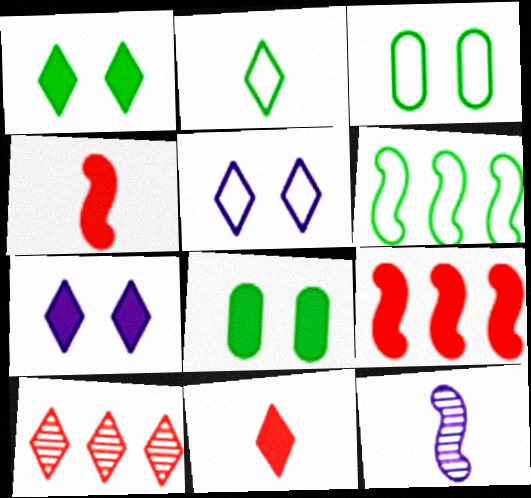[[2, 3, 6], 
[2, 7, 10]]